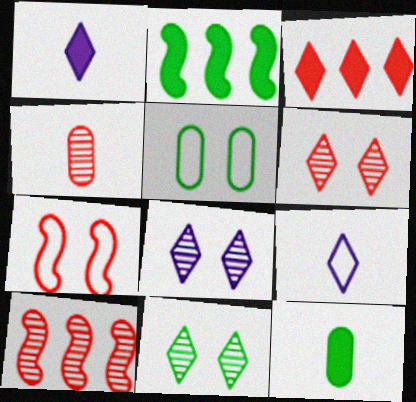[[1, 5, 10], 
[3, 4, 7], 
[3, 9, 11], 
[4, 6, 10], 
[6, 8, 11]]